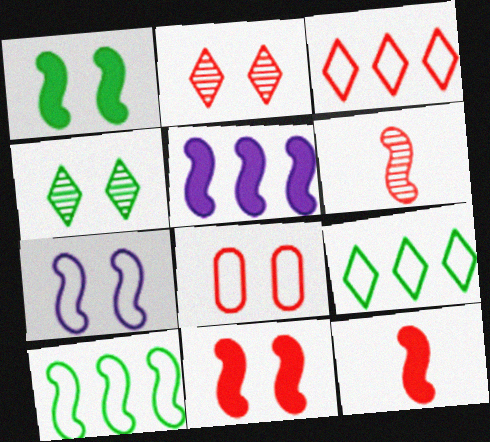[[1, 5, 12], 
[2, 8, 11]]